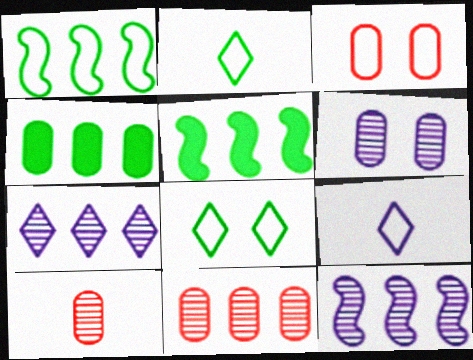[[1, 3, 9]]